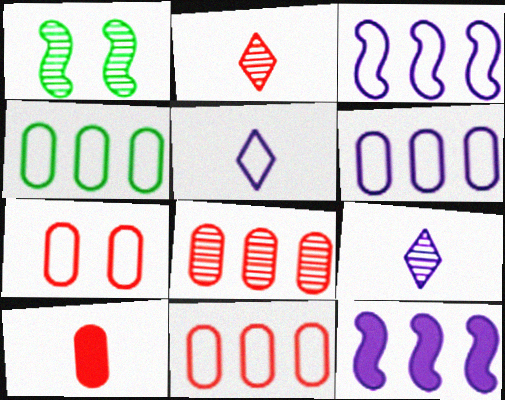[[1, 8, 9], 
[4, 6, 11], 
[7, 8, 10]]